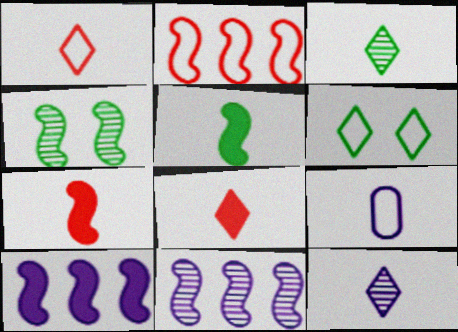[[2, 6, 9], 
[3, 7, 9]]